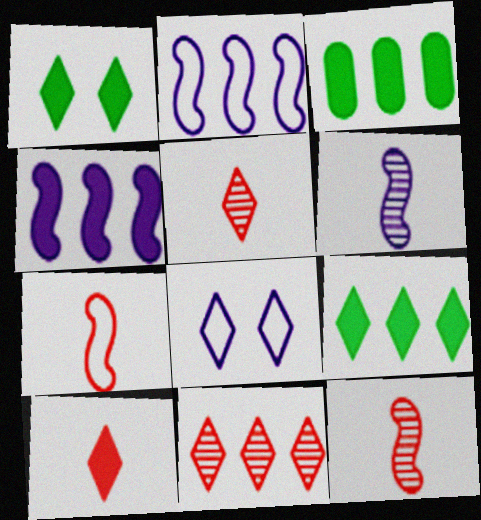[[2, 3, 11], 
[3, 8, 12], 
[5, 8, 9]]